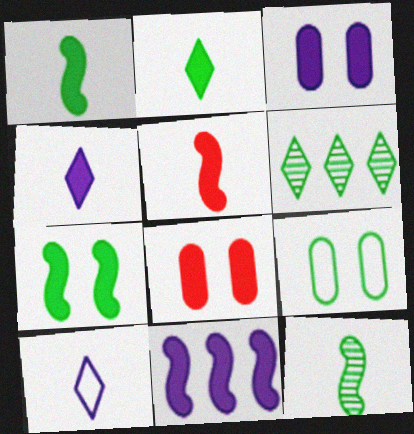[[1, 6, 9], 
[2, 8, 11], 
[3, 4, 11], 
[5, 7, 11]]